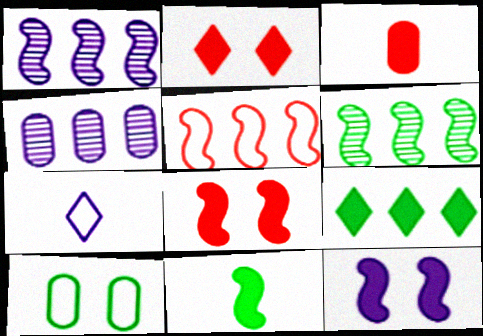[[3, 4, 10], 
[3, 9, 12], 
[4, 5, 9], 
[4, 7, 12], 
[5, 7, 10]]